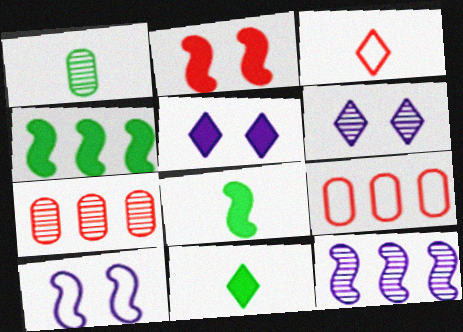[[2, 3, 7], 
[6, 8, 9], 
[7, 10, 11]]